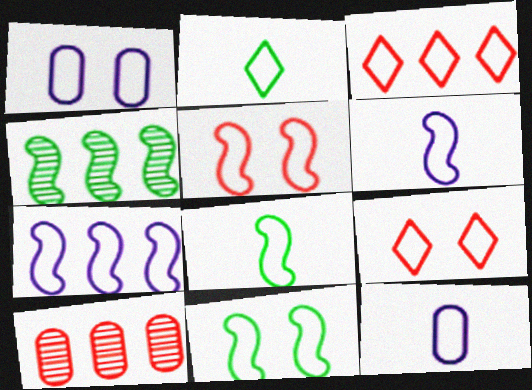[[1, 3, 8], 
[1, 9, 11], 
[3, 11, 12], 
[5, 7, 8]]